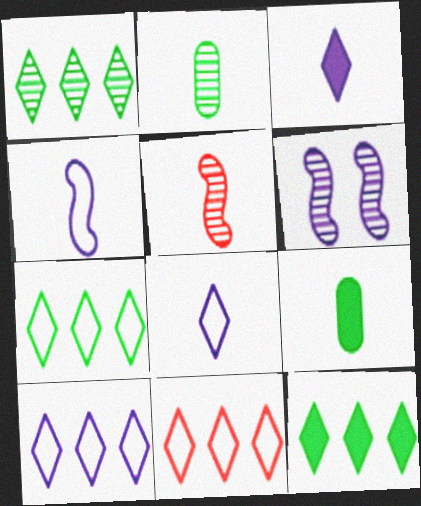[[1, 7, 12], 
[5, 8, 9], 
[6, 9, 11], 
[7, 10, 11]]